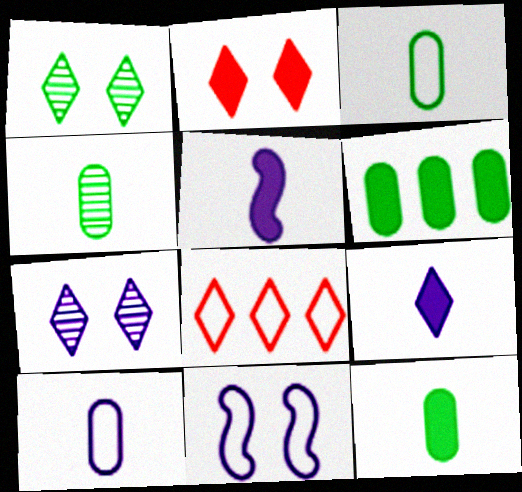[[1, 8, 9], 
[2, 5, 6], 
[3, 4, 12], 
[3, 8, 11]]